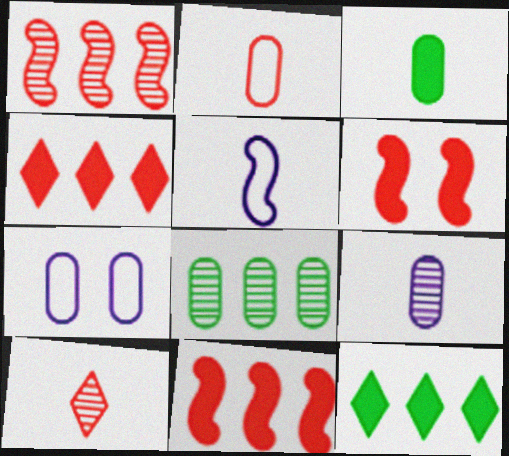[[2, 3, 9], 
[3, 5, 10]]